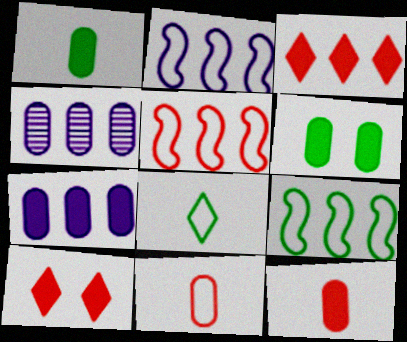[[2, 5, 9], 
[3, 4, 9], 
[4, 6, 11], 
[6, 7, 12]]